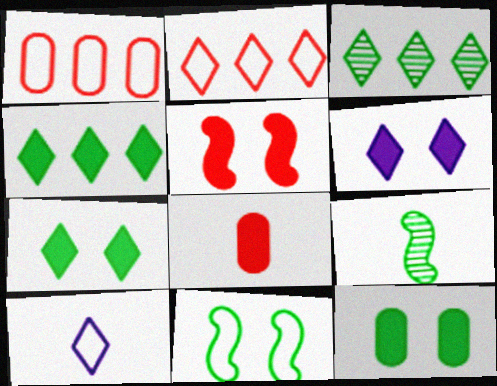[[1, 6, 9], 
[1, 10, 11], 
[5, 6, 12], 
[8, 9, 10]]